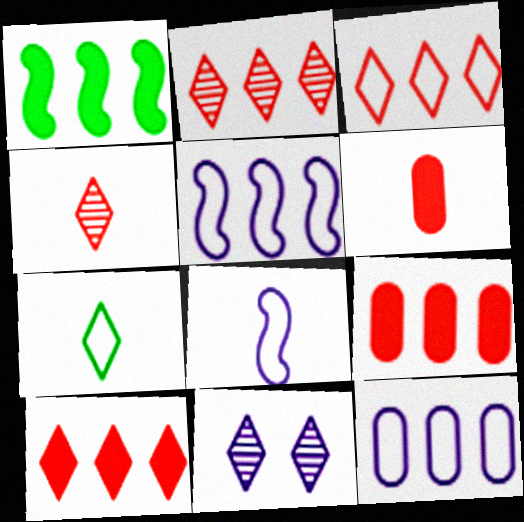[[1, 2, 12], 
[2, 3, 10], 
[7, 10, 11]]